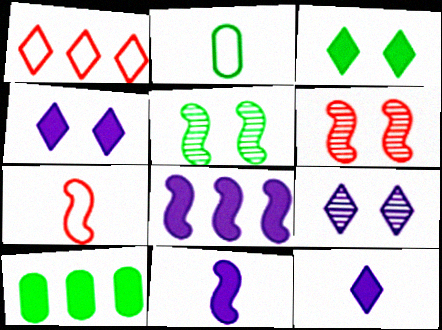[[5, 7, 8], 
[7, 9, 10]]